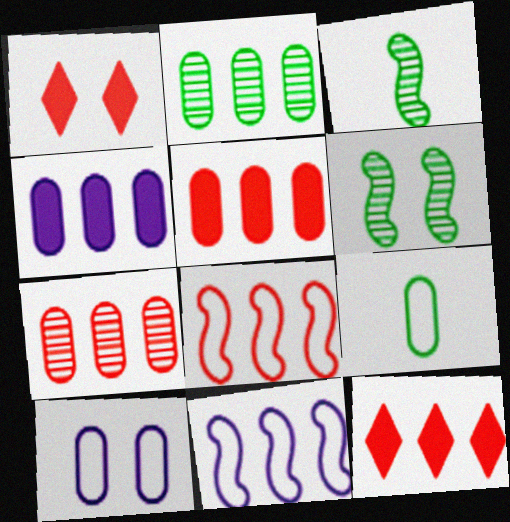[[1, 6, 10], 
[2, 11, 12], 
[3, 10, 12], 
[7, 8, 12]]